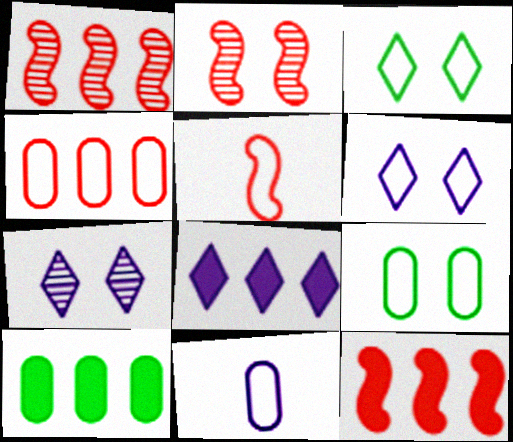[[2, 5, 12], 
[4, 9, 11], 
[5, 7, 10], 
[8, 10, 12]]